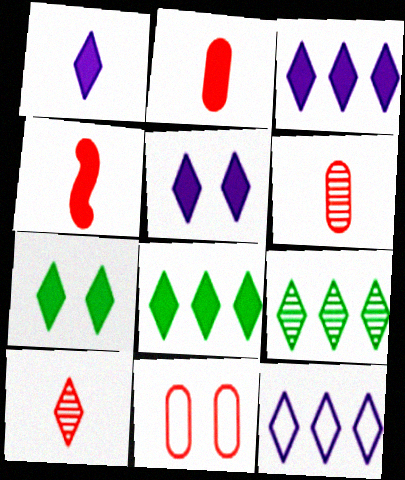[[1, 3, 5], 
[7, 10, 12]]